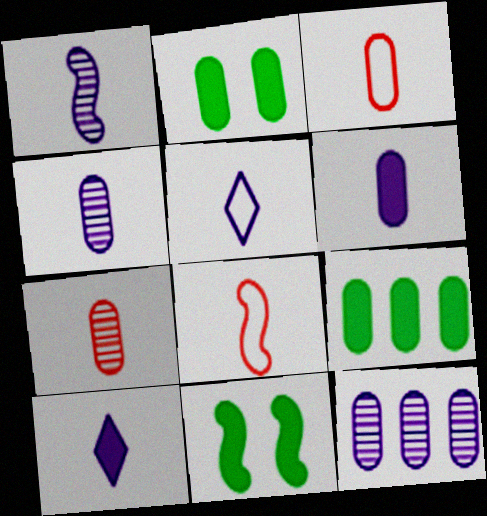[[1, 5, 6], 
[2, 3, 12]]